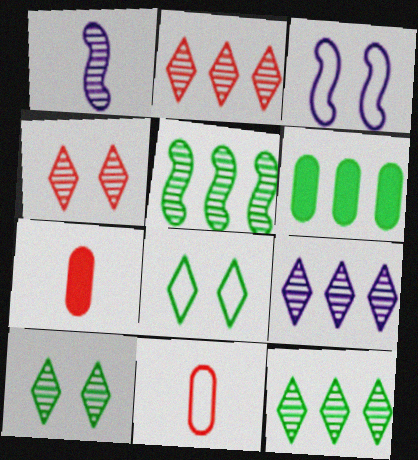[[2, 9, 12], 
[3, 7, 12]]